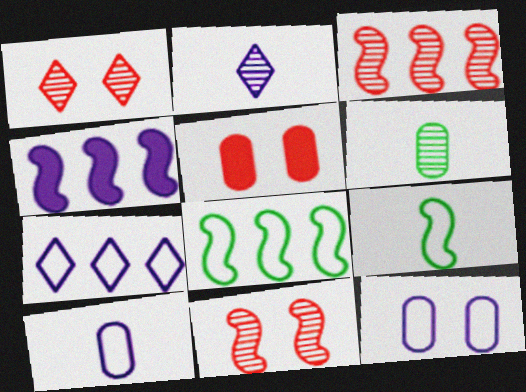[[2, 4, 12], 
[2, 5, 8], 
[3, 4, 8], 
[4, 9, 11]]